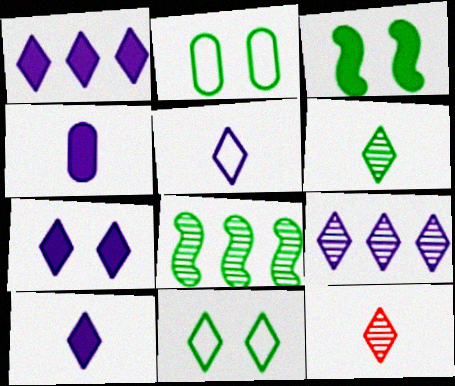[[1, 7, 10], 
[1, 11, 12], 
[5, 7, 9]]